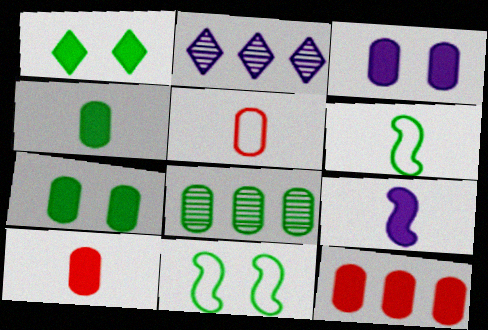[[1, 6, 8], 
[1, 9, 12], 
[2, 10, 11], 
[3, 4, 12], 
[3, 5, 8]]